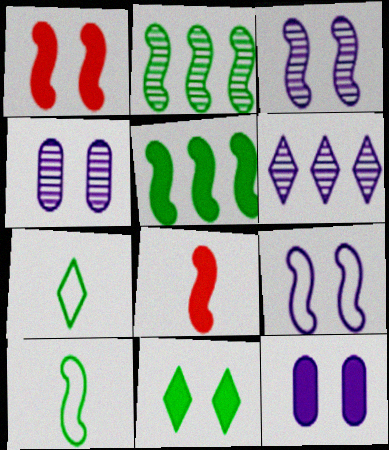[[1, 11, 12], 
[2, 8, 9]]